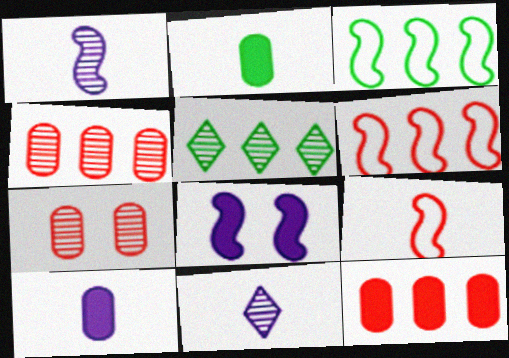[[1, 5, 7], 
[2, 9, 11]]